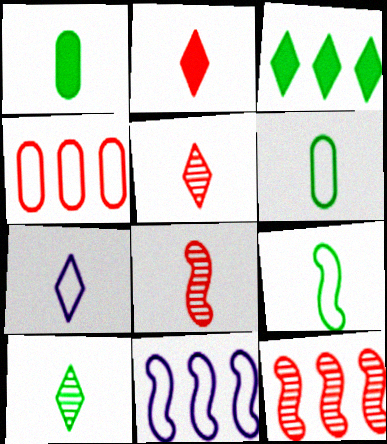[[1, 7, 8], 
[1, 9, 10], 
[2, 7, 10]]